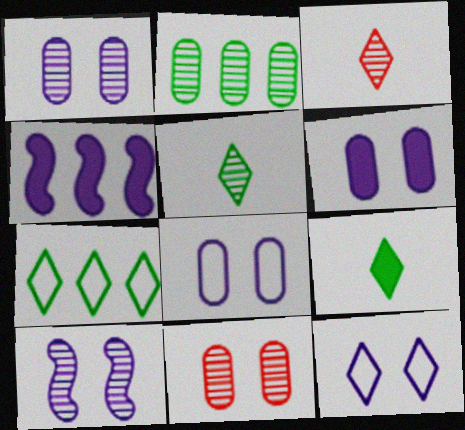[[1, 6, 8], 
[2, 3, 10], 
[6, 10, 12]]